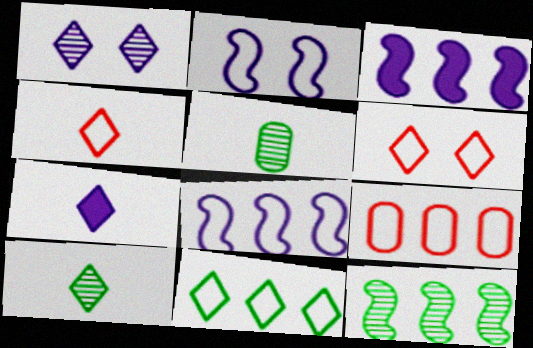[[3, 5, 6], 
[4, 7, 10], 
[8, 9, 11]]